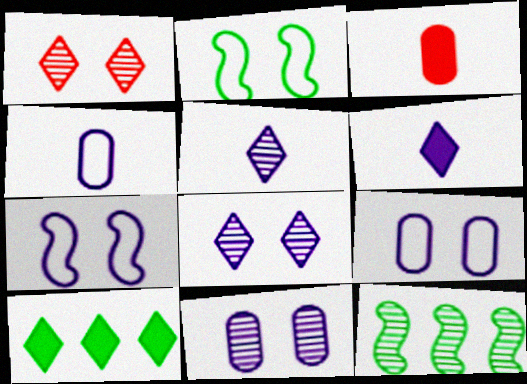[]